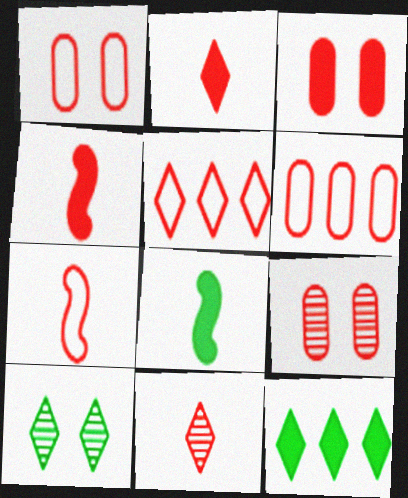[[1, 3, 9], 
[1, 5, 7], 
[4, 5, 9]]